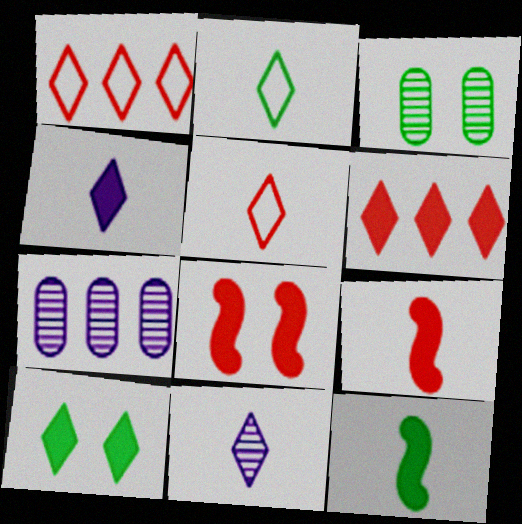[[1, 10, 11], 
[2, 7, 8], 
[4, 6, 10]]